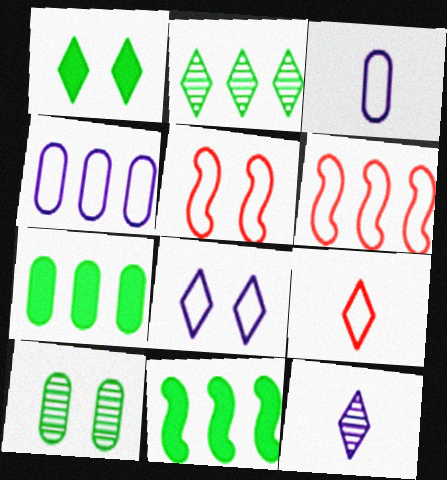[[5, 7, 12]]